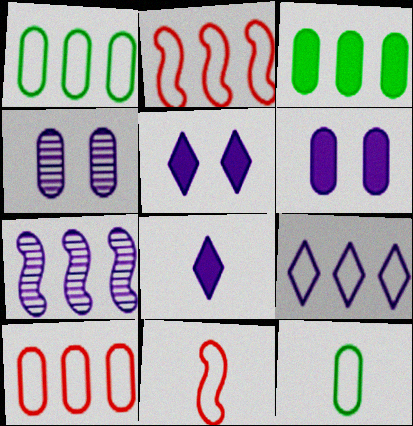[[1, 2, 9]]